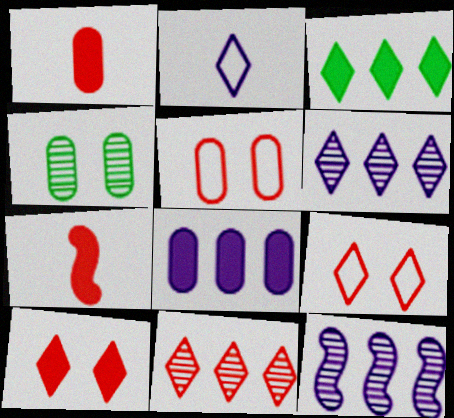[[5, 7, 11]]